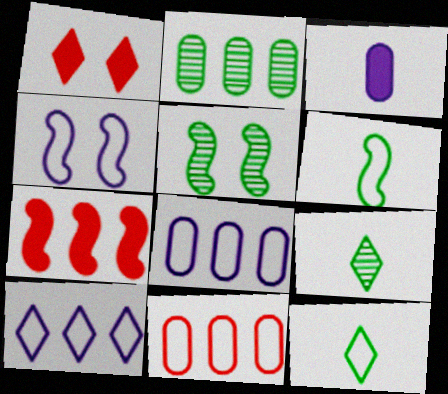[[1, 9, 10], 
[2, 5, 9], 
[2, 7, 10], 
[4, 11, 12]]